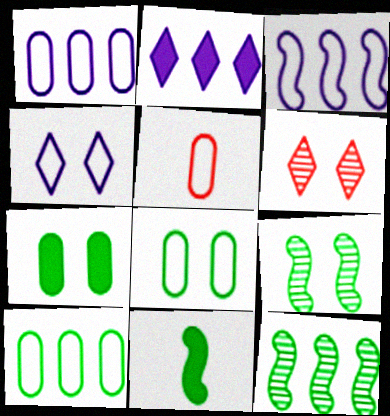[[1, 5, 8], 
[1, 6, 11], 
[2, 5, 9]]